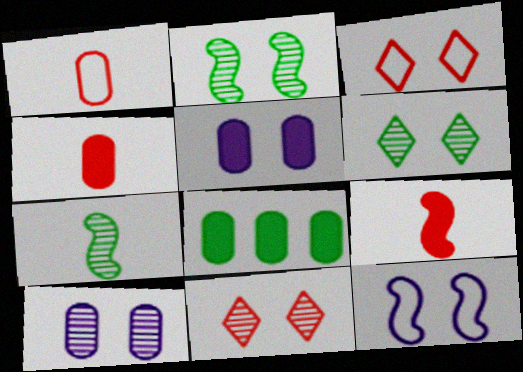[[1, 8, 10], 
[2, 3, 5], 
[2, 10, 11], 
[4, 5, 8]]